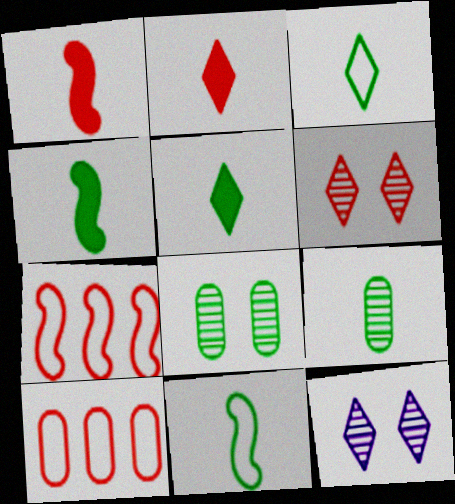[[1, 6, 10], 
[3, 4, 9], 
[4, 10, 12], 
[5, 9, 11]]